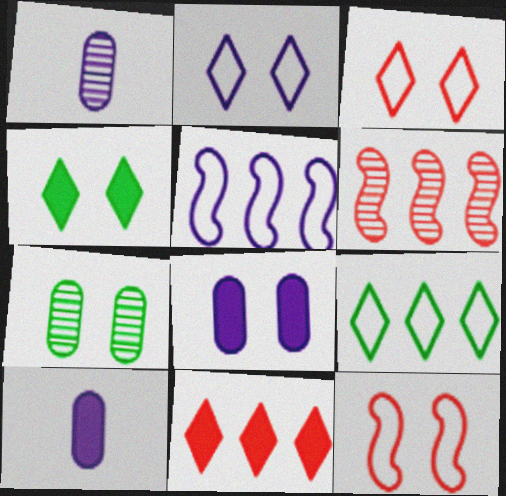[]